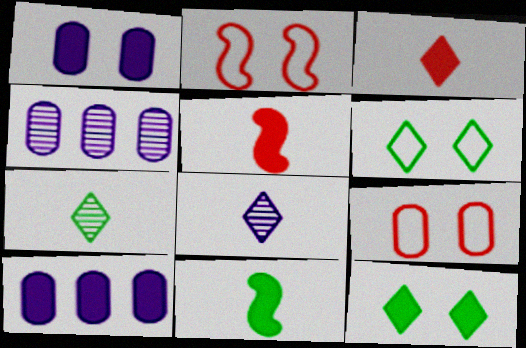[[2, 7, 10], 
[4, 5, 6], 
[5, 10, 12]]